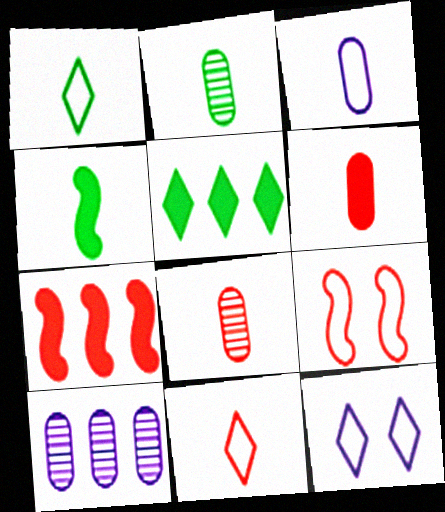[[1, 2, 4], 
[2, 3, 6], 
[2, 7, 12]]